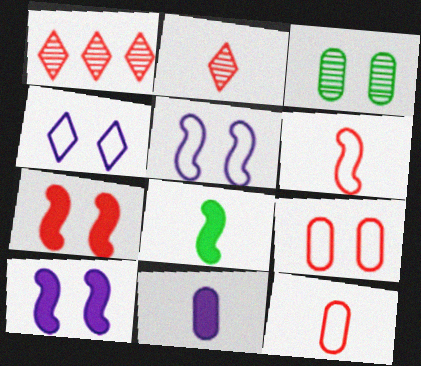[[1, 7, 12], 
[3, 4, 7]]